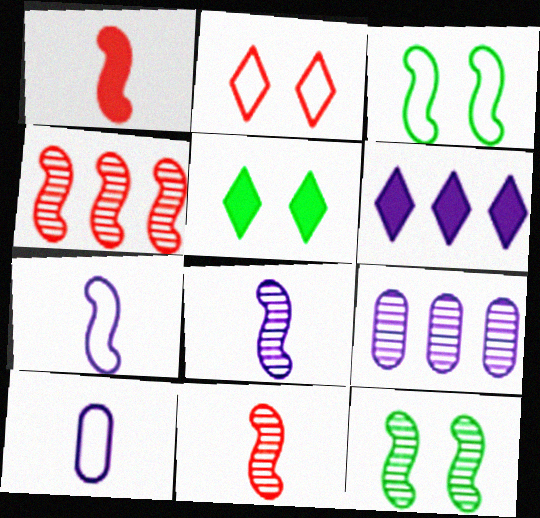[[4, 5, 10], 
[4, 8, 12]]